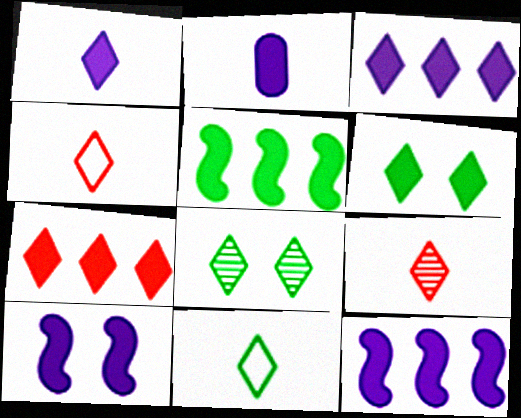[[1, 6, 7], 
[1, 9, 11], 
[2, 3, 10], 
[3, 4, 8]]